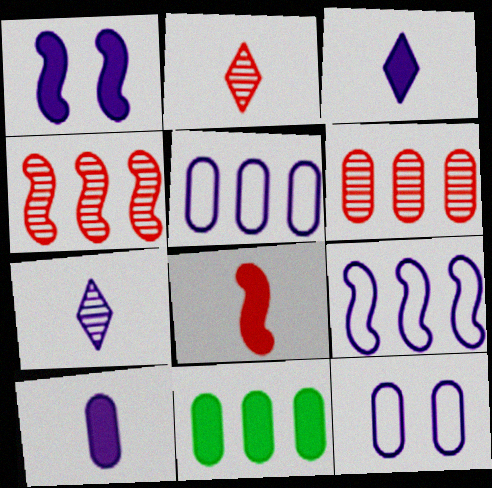[[1, 5, 7], 
[5, 6, 11]]